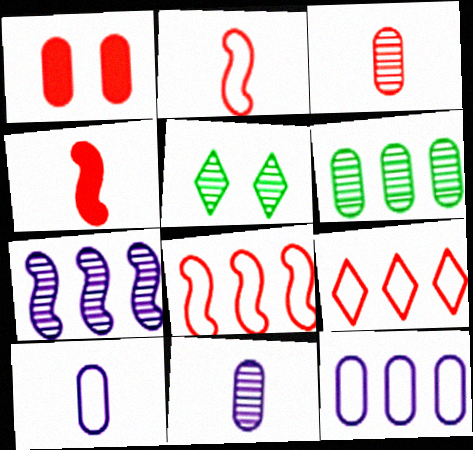[[1, 6, 10], 
[3, 5, 7], 
[4, 5, 12]]